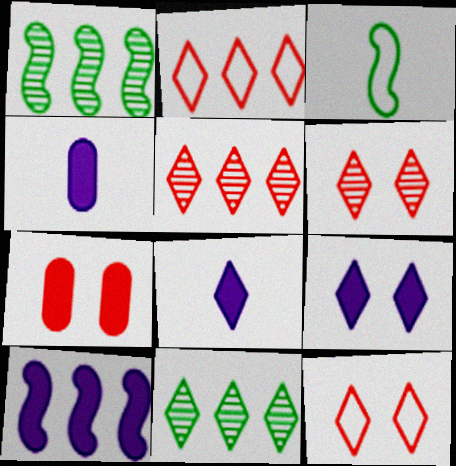[[1, 4, 12], 
[4, 9, 10], 
[8, 11, 12]]